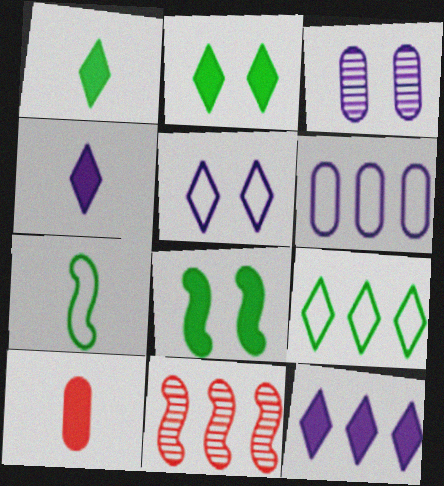[[8, 10, 12]]